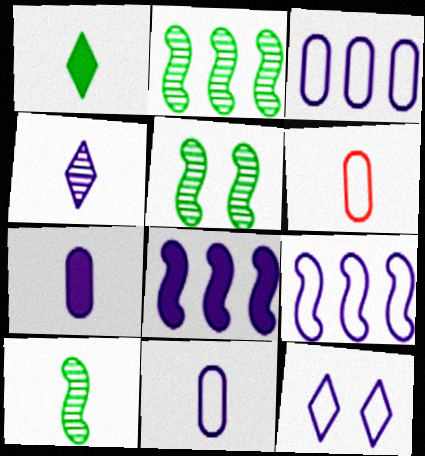[[2, 5, 10], 
[9, 11, 12]]